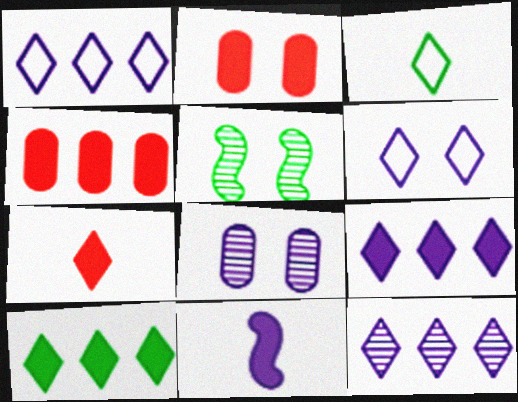[[1, 8, 11], 
[1, 9, 12], 
[2, 5, 6], 
[2, 10, 11]]